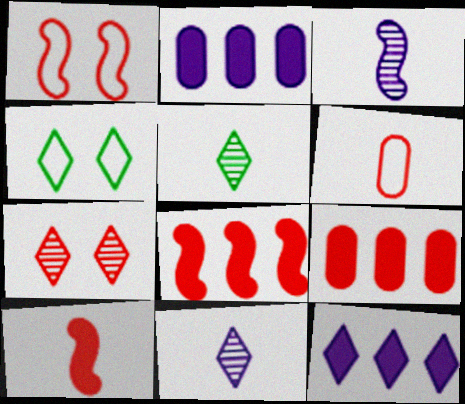[[1, 2, 5], 
[3, 4, 9], 
[6, 7, 8]]